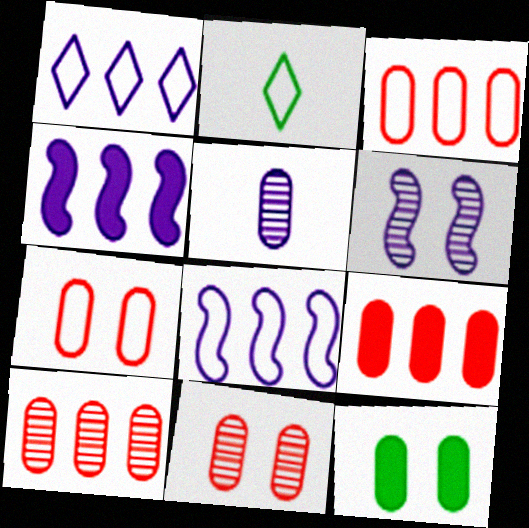[[2, 4, 11], 
[2, 6, 9], 
[2, 7, 8], 
[3, 5, 12], 
[3, 9, 10]]